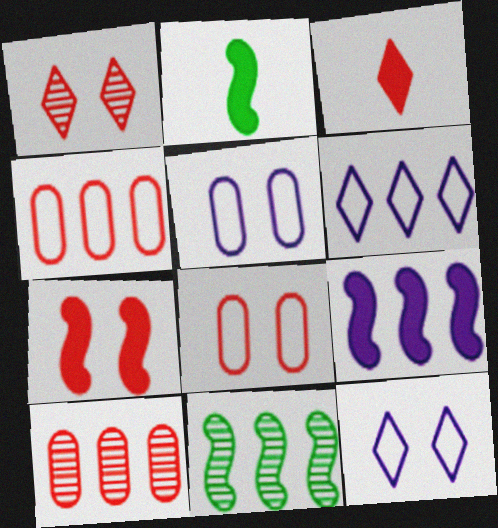[[1, 7, 8], 
[2, 7, 9], 
[2, 10, 12], 
[3, 5, 11]]